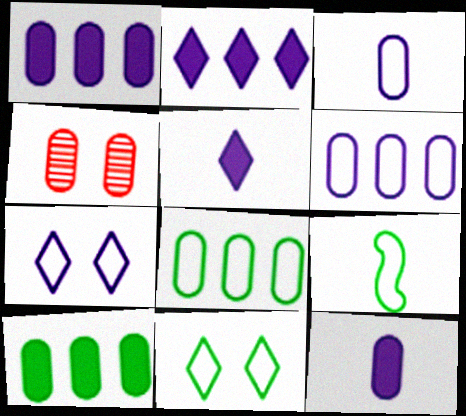[[2, 4, 9], 
[3, 4, 10], 
[4, 8, 12], 
[8, 9, 11]]